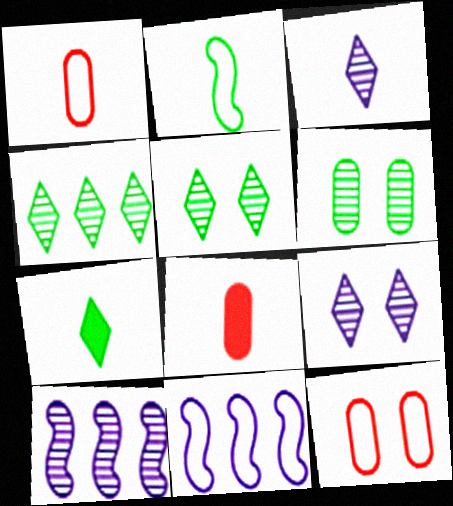[[2, 3, 8], 
[5, 8, 11], 
[7, 10, 12]]